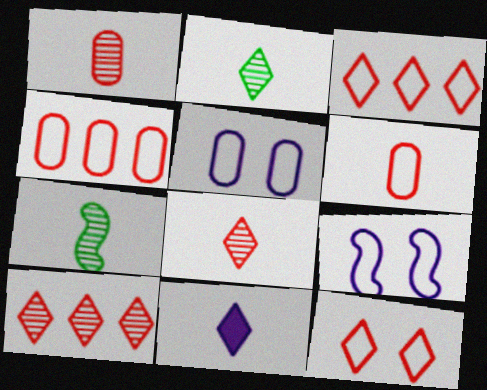[[6, 7, 11]]